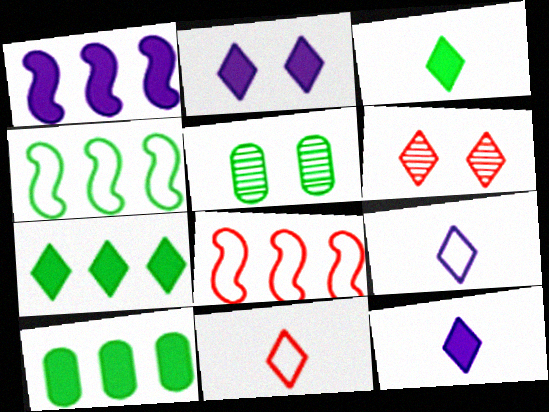[[1, 5, 11], 
[3, 4, 5], 
[5, 8, 12], 
[6, 7, 9]]